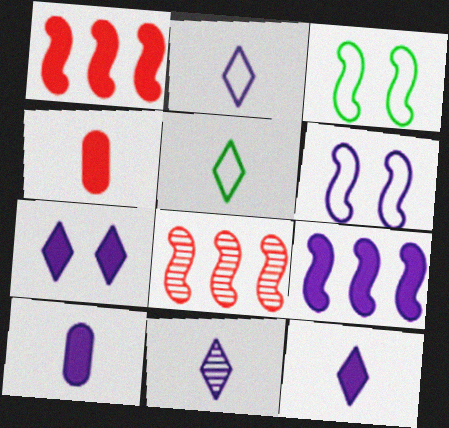[[2, 11, 12], 
[7, 9, 10]]